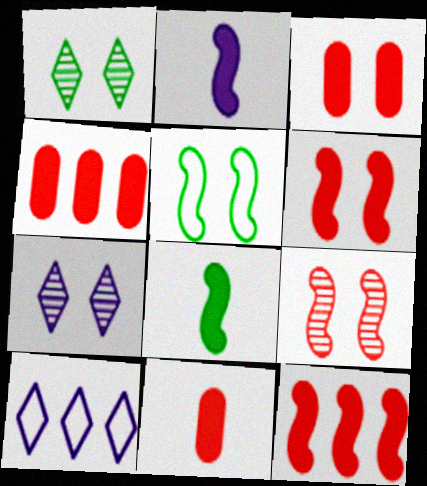[[3, 4, 11], 
[3, 5, 7]]